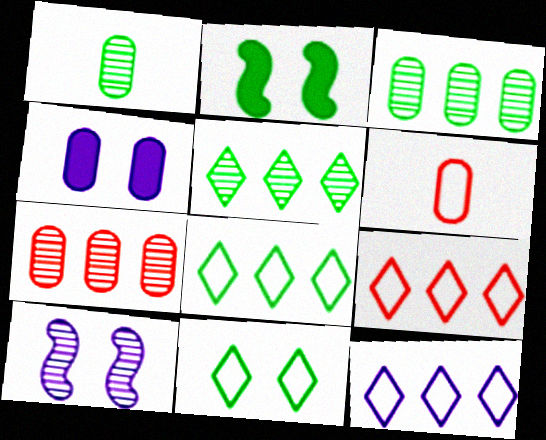[[1, 2, 8], 
[3, 4, 6], 
[8, 9, 12]]